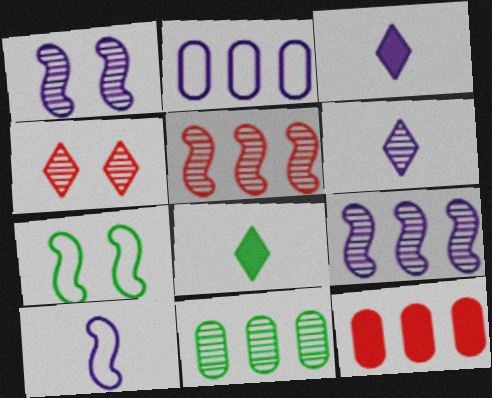[[1, 2, 3], 
[2, 11, 12], 
[6, 7, 12], 
[7, 8, 11]]